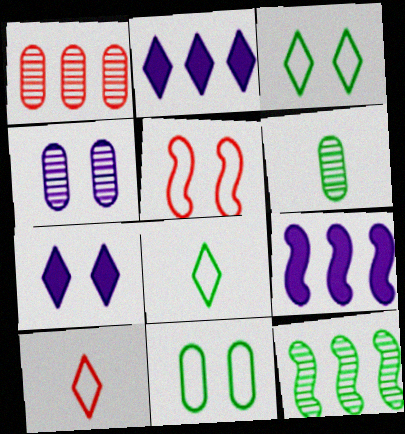[[1, 4, 6], 
[2, 5, 6]]